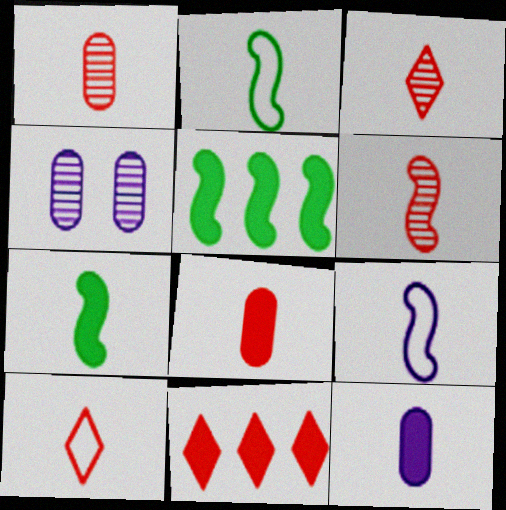[[1, 3, 6], 
[2, 3, 12], 
[2, 4, 11], 
[4, 5, 10], 
[6, 7, 9], 
[6, 8, 10]]